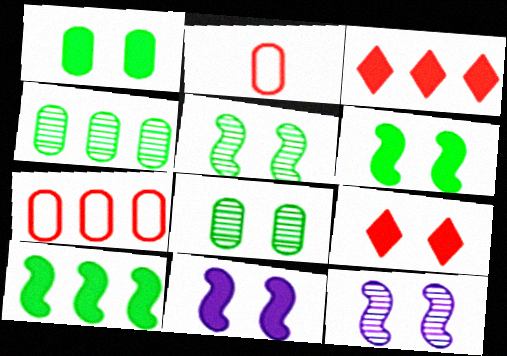[[1, 9, 11]]